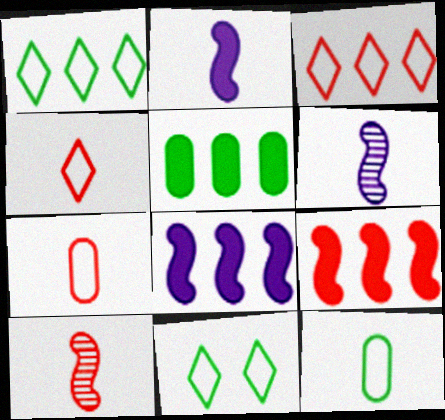[]